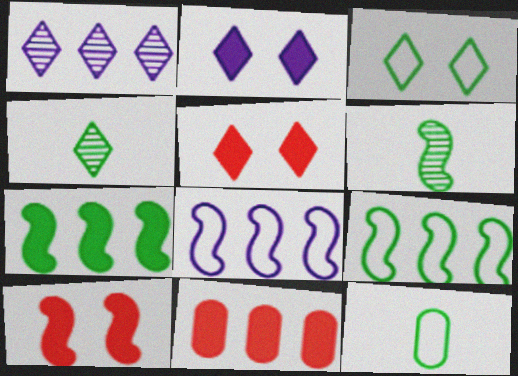[[1, 9, 11], 
[1, 10, 12], 
[3, 9, 12], 
[6, 8, 10]]